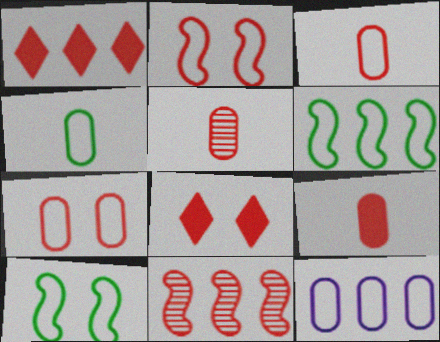[[1, 2, 5], 
[3, 5, 9], 
[3, 8, 11], 
[4, 7, 12]]